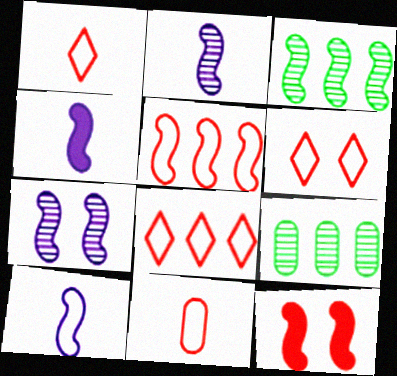[[1, 6, 8], 
[2, 4, 10], 
[3, 10, 12], 
[4, 6, 9], 
[5, 6, 11]]